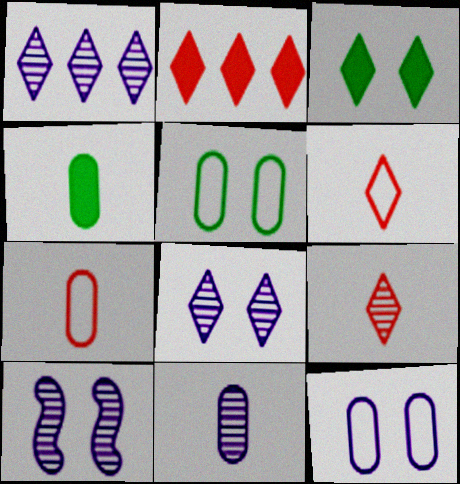[[1, 3, 6], 
[1, 10, 11], 
[4, 7, 11]]